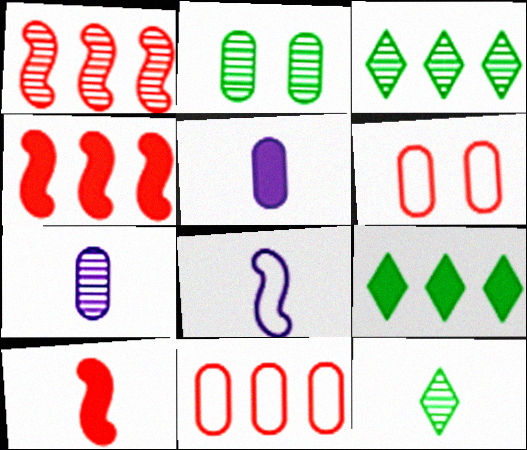[[2, 5, 11]]